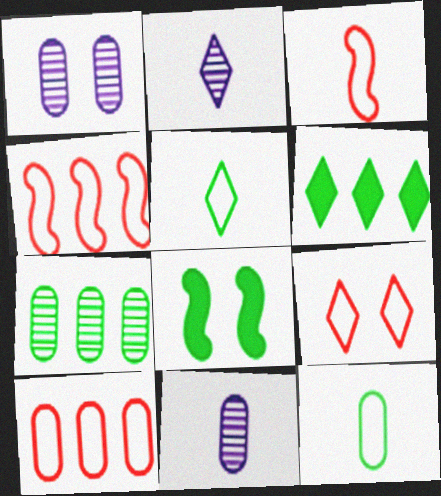[[1, 3, 6], 
[1, 8, 9], 
[2, 6, 9], 
[2, 8, 10], 
[3, 9, 10], 
[5, 7, 8]]